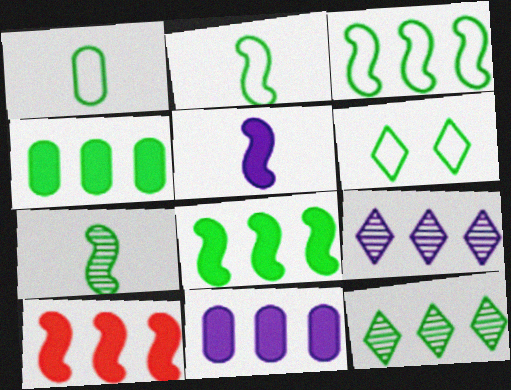[[1, 3, 6], 
[3, 4, 12], 
[4, 6, 7]]